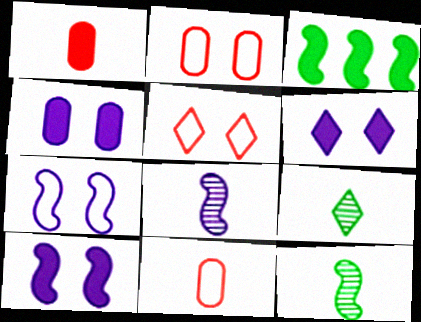[[1, 3, 6], 
[4, 6, 10]]